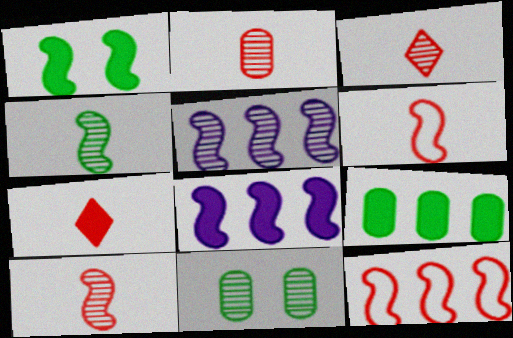[[1, 5, 6], 
[2, 3, 10], 
[2, 6, 7], 
[3, 5, 11]]